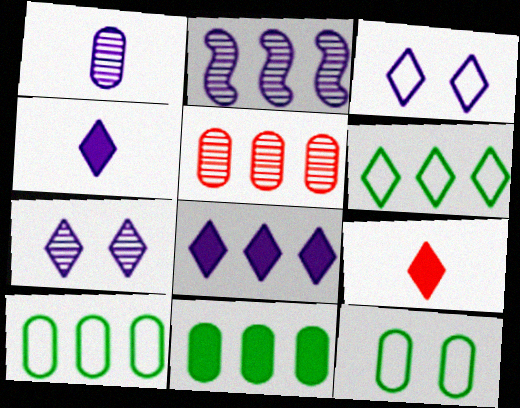[[1, 2, 7], 
[2, 9, 12], 
[6, 7, 9]]